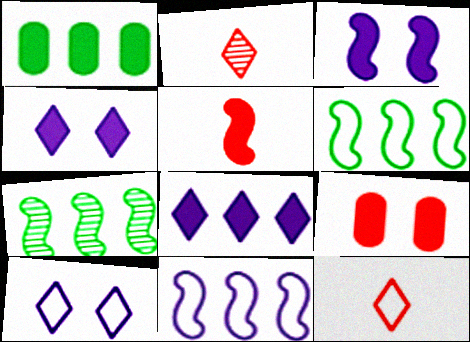[[1, 4, 5]]